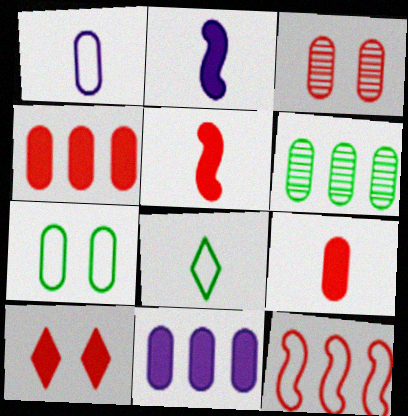[[4, 5, 10]]